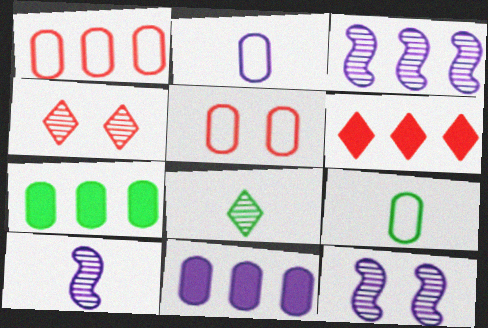[[3, 10, 12], 
[6, 9, 12]]